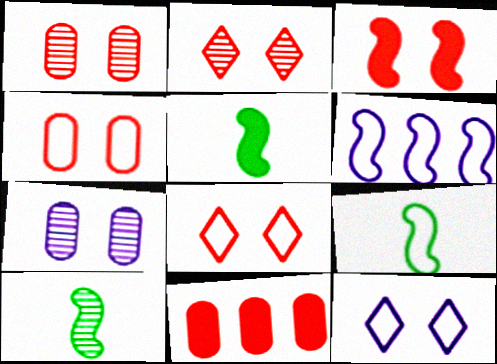[[1, 3, 8], 
[2, 3, 4], 
[3, 6, 10], 
[5, 9, 10], 
[10, 11, 12]]